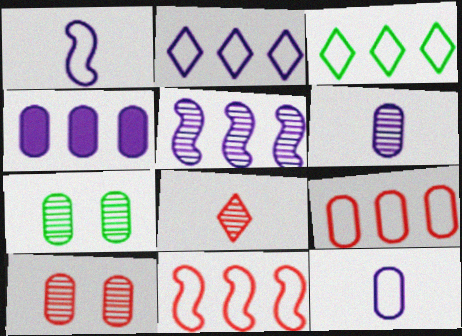[[2, 4, 5], 
[5, 7, 8]]